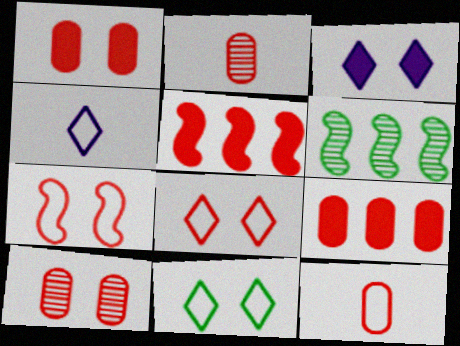[[1, 4, 6], 
[2, 5, 8], 
[3, 6, 12], 
[9, 10, 12]]